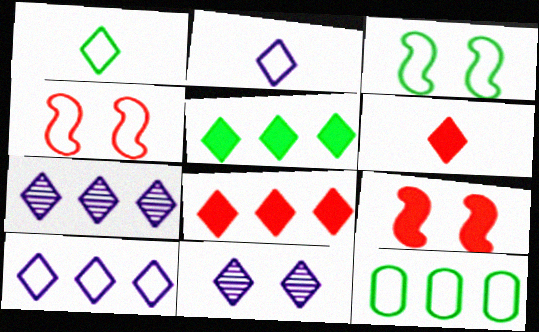[[1, 3, 12], 
[1, 8, 11], 
[2, 4, 12]]